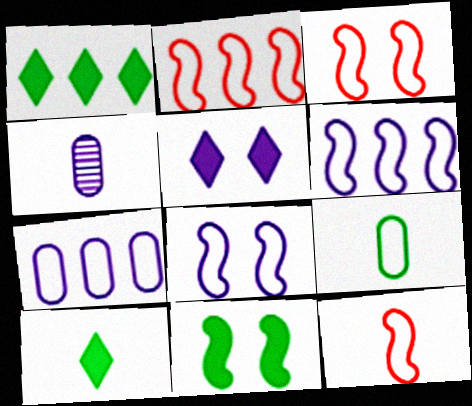[[1, 3, 4], 
[2, 3, 12], 
[4, 5, 6], 
[4, 10, 12]]